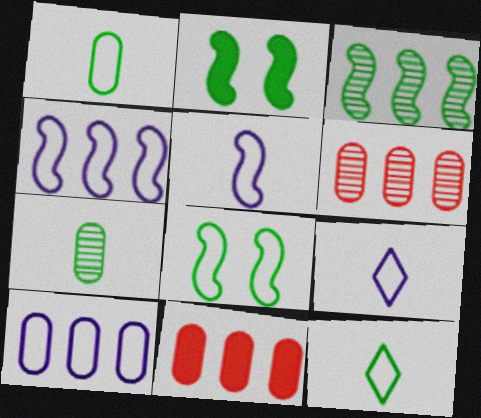[[2, 6, 9]]